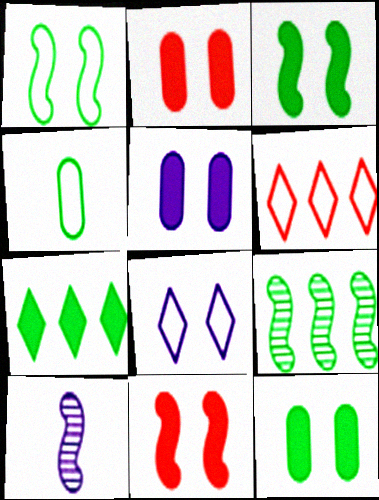[[2, 5, 12], 
[6, 10, 12]]